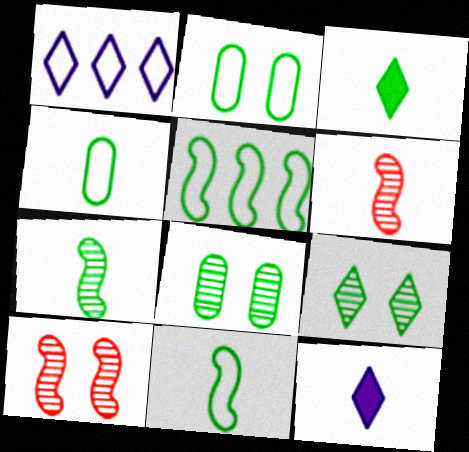[[3, 4, 7], 
[3, 5, 8], 
[4, 6, 12]]